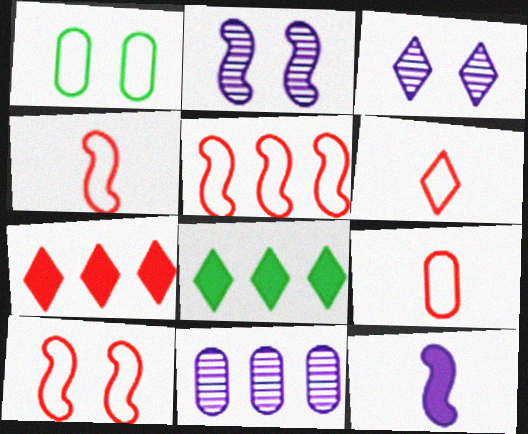[[2, 8, 9], 
[3, 6, 8], 
[4, 5, 10], 
[4, 6, 9], 
[5, 8, 11]]